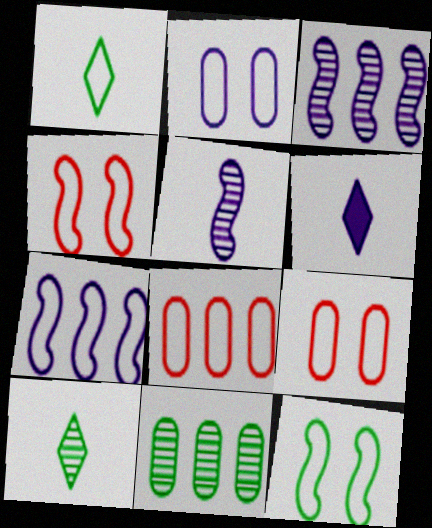[[1, 7, 9], 
[2, 3, 6], 
[4, 6, 11]]